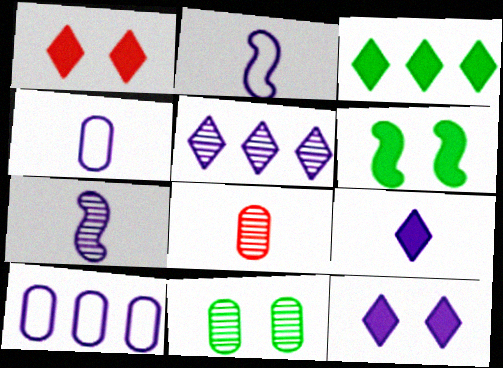[[1, 3, 9], 
[4, 7, 9], 
[7, 10, 12]]